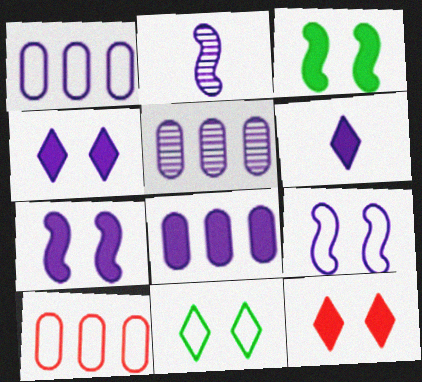[[1, 2, 4], 
[1, 5, 8], 
[5, 6, 9], 
[6, 7, 8]]